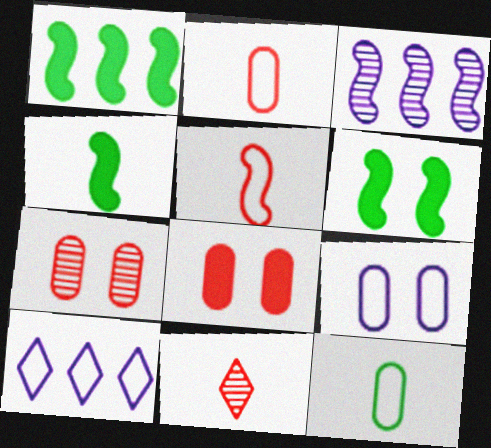[[1, 4, 6], 
[1, 9, 11], 
[3, 5, 6], 
[4, 7, 10]]